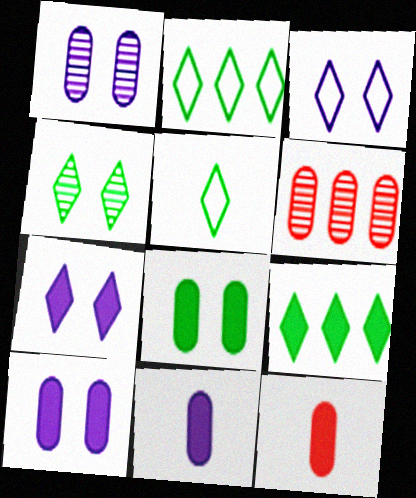[[4, 5, 9]]